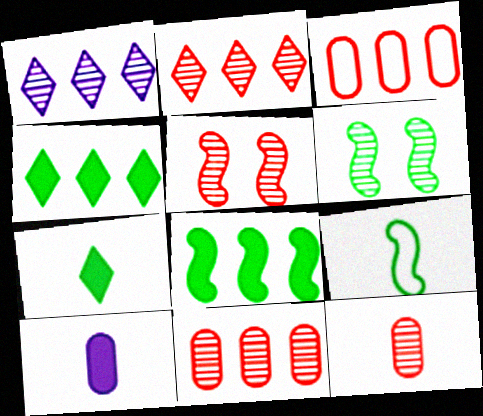[[1, 3, 8], 
[1, 6, 12], 
[2, 5, 12], 
[6, 8, 9]]